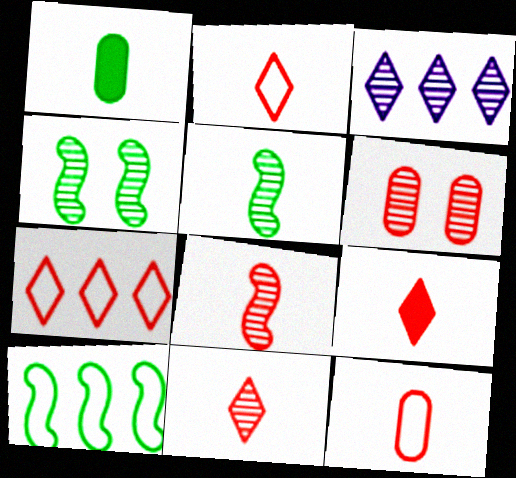[[2, 9, 11], 
[3, 5, 6], 
[8, 9, 12]]